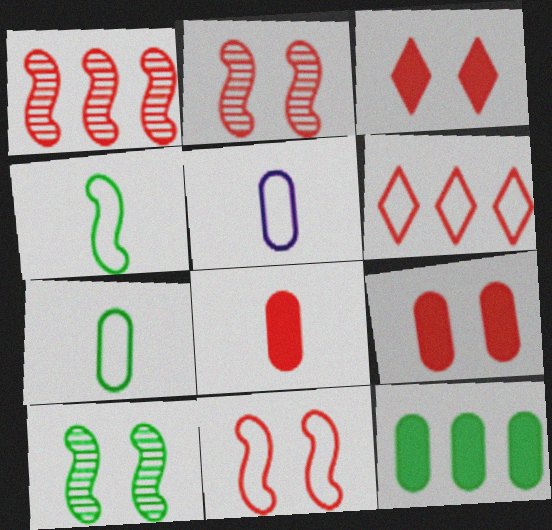[[2, 6, 8]]